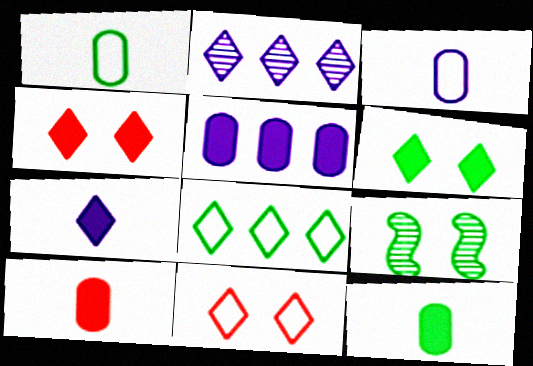[[8, 9, 12]]